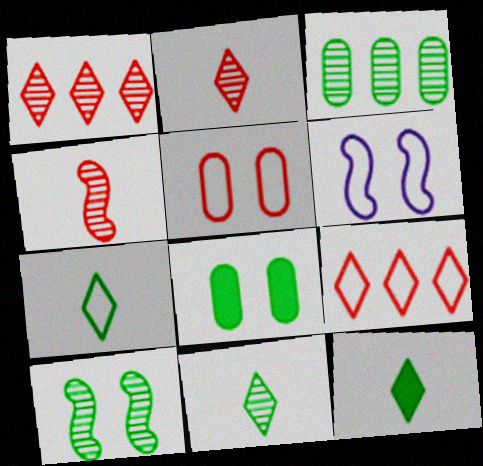[[3, 10, 11], 
[7, 11, 12]]